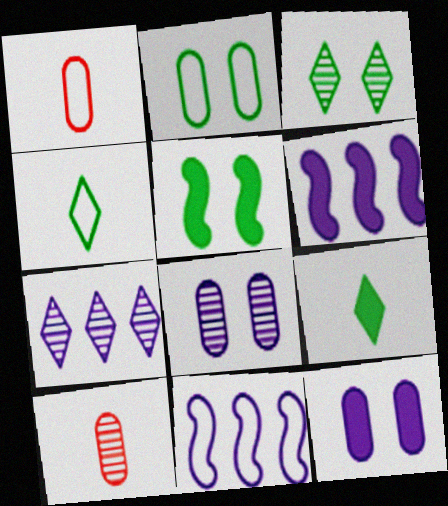[[1, 3, 6], 
[1, 5, 7], 
[2, 3, 5]]